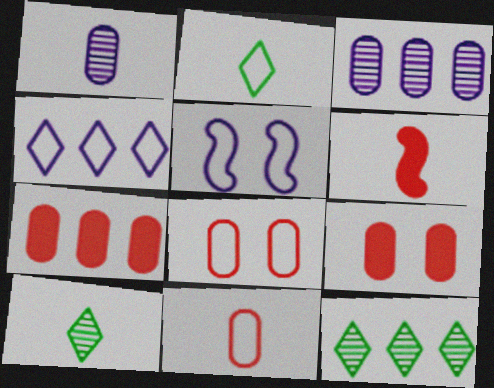[[1, 2, 6], 
[5, 7, 10]]